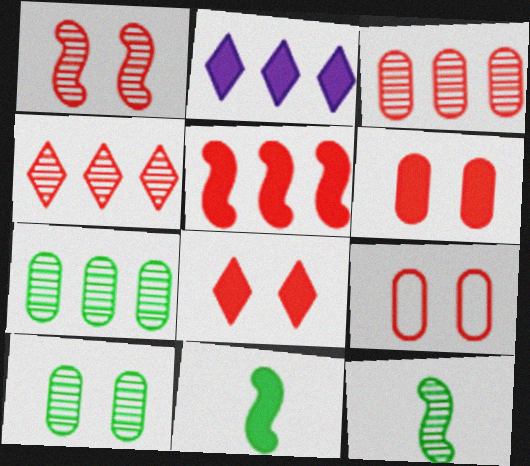[[1, 8, 9], 
[2, 6, 11], 
[2, 9, 12]]